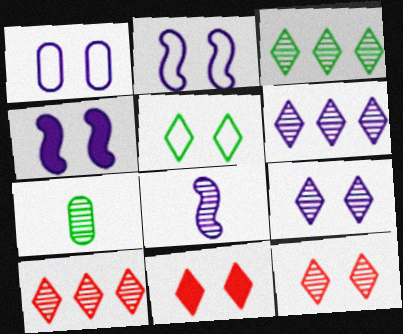[[1, 4, 9], 
[3, 6, 10], 
[5, 9, 11]]